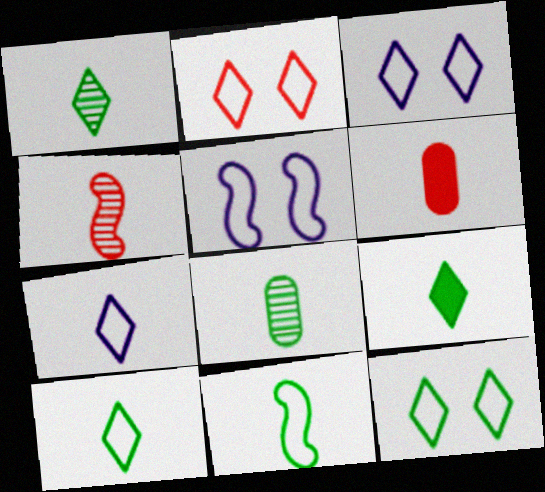[[1, 9, 10], 
[2, 3, 12], 
[8, 9, 11]]